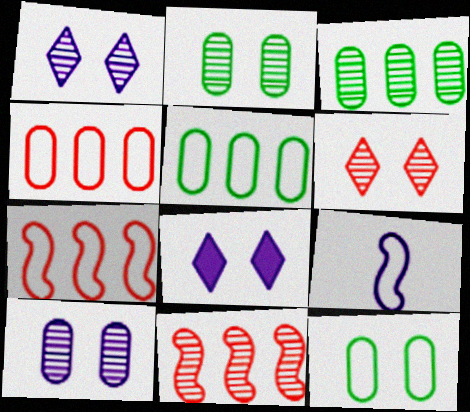[]